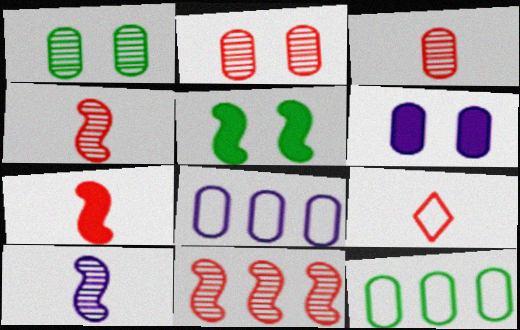[[3, 6, 12], 
[3, 7, 9]]